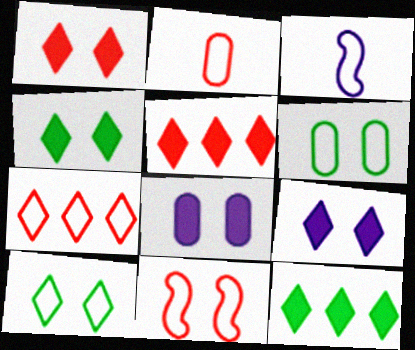[[1, 4, 9], 
[2, 7, 11], 
[3, 6, 7]]